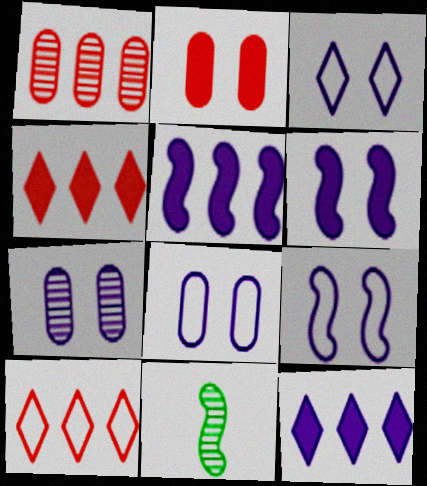[[3, 6, 7], 
[3, 8, 9], 
[4, 8, 11]]